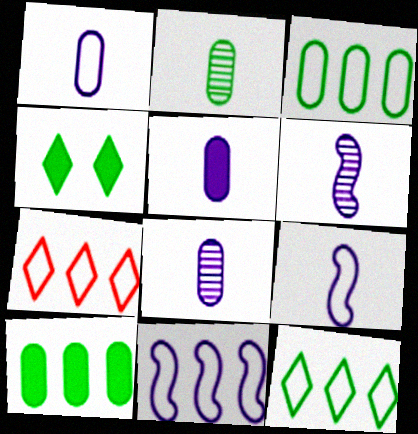[[1, 5, 8], 
[3, 7, 11]]